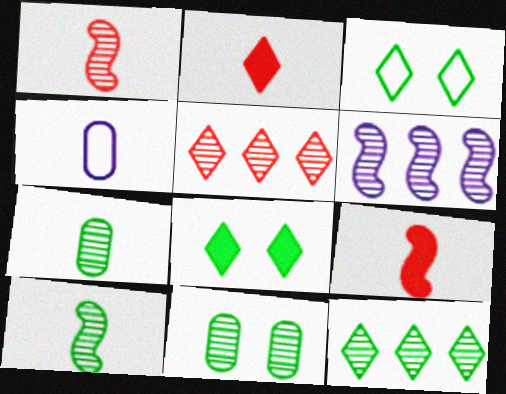[[2, 4, 10], 
[10, 11, 12]]